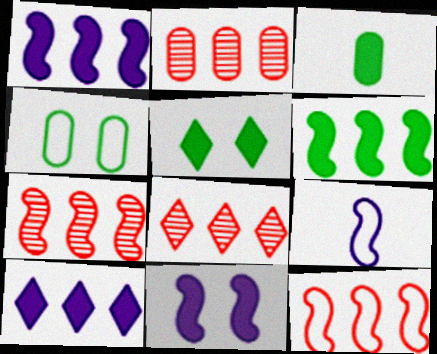[[2, 5, 9], 
[2, 7, 8], 
[3, 5, 6]]